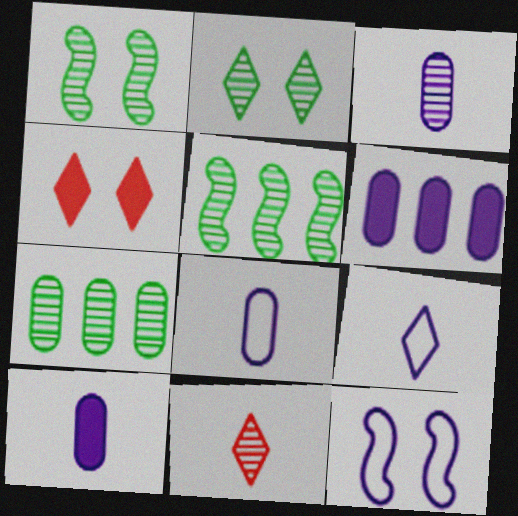[[3, 8, 10], 
[4, 5, 8]]